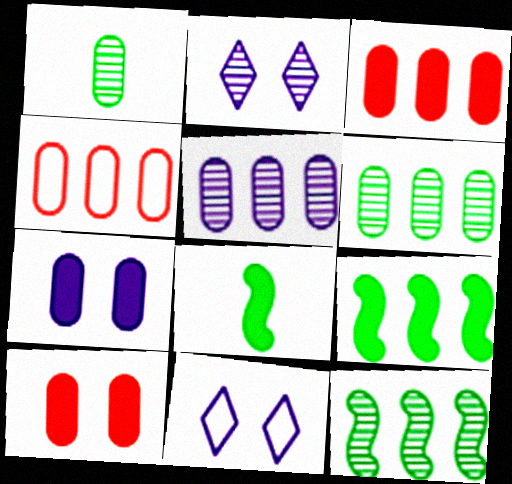[[1, 4, 7], 
[2, 4, 8]]